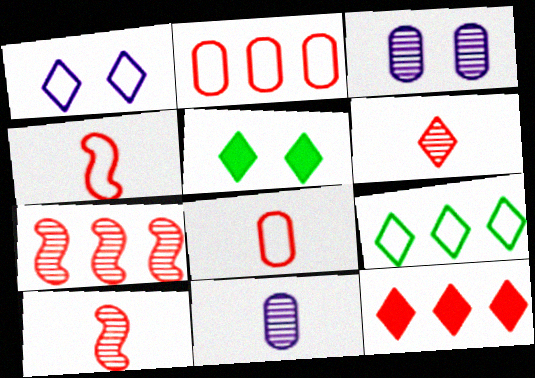[[2, 7, 12]]